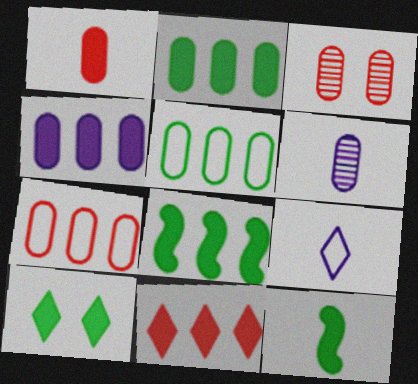[[1, 3, 7], 
[2, 10, 12], 
[3, 8, 9], 
[4, 8, 11]]